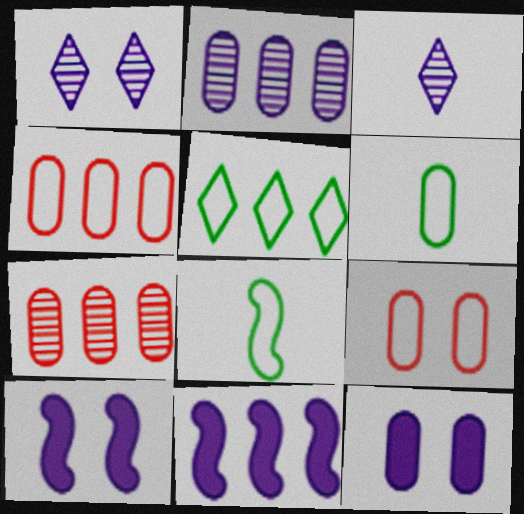[[5, 7, 11], 
[6, 7, 12]]